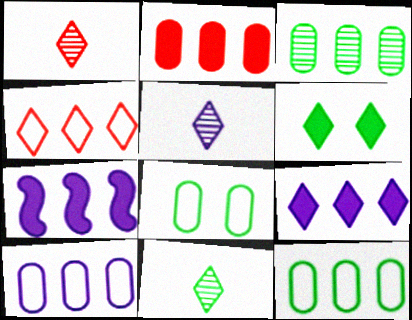[[1, 5, 11], 
[1, 7, 8], 
[2, 3, 10], 
[3, 4, 7], 
[4, 5, 6]]